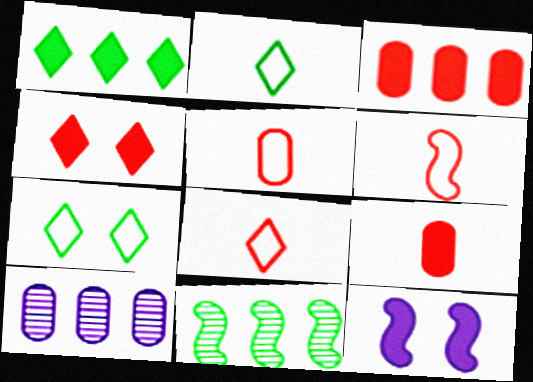[[1, 9, 12], 
[5, 6, 8], 
[6, 11, 12]]